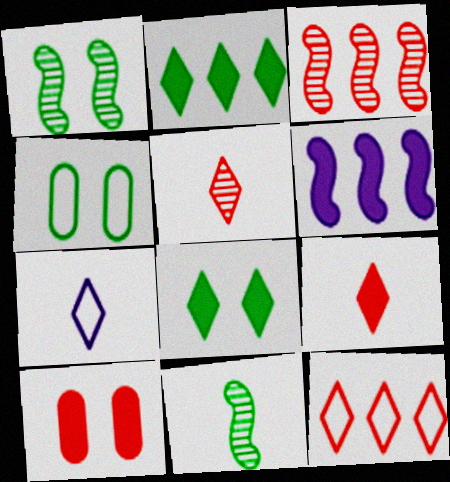[[1, 4, 8], 
[2, 4, 11], 
[4, 5, 6]]